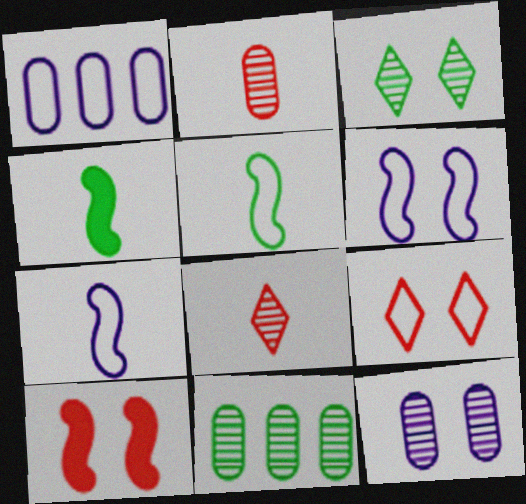[[1, 5, 9], 
[2, 11, 12]]